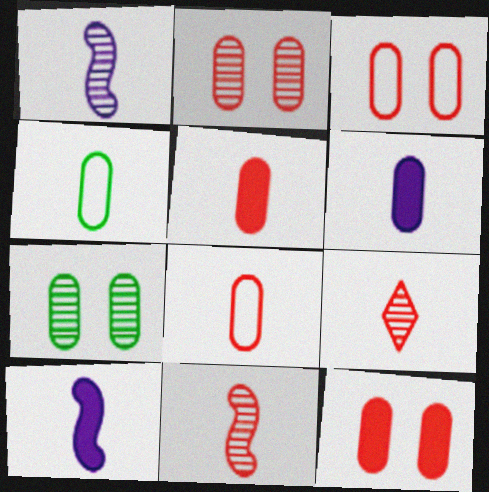[[2, 3, 12], 
[4, 9, 10]]